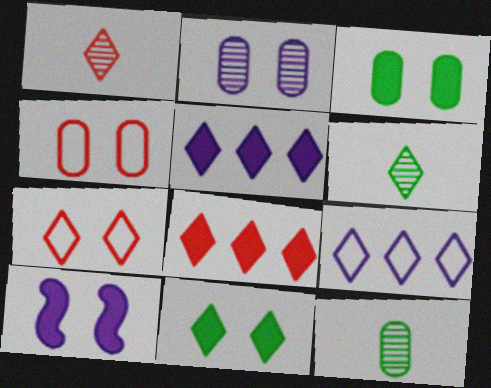[[1, 7, 8], 
[1, 9, 11], 
[2, 3, 4], 
[5, 6, 7]]